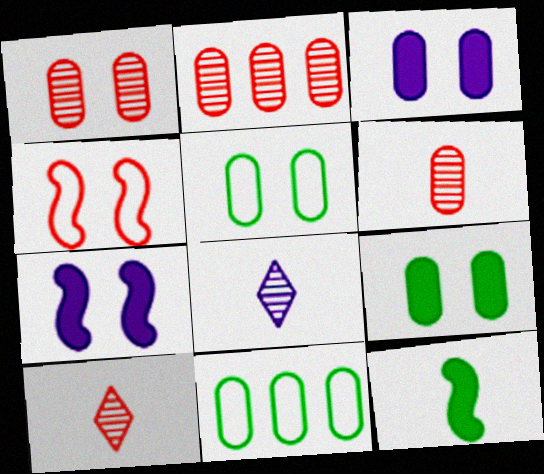[[1, 2, 6], 
[1, 3, 5], 
[3, 6, 11], 
[7, 10, 11]]